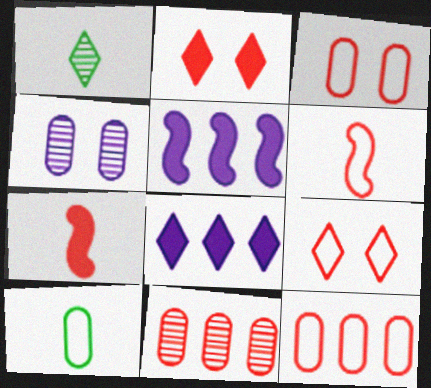[[1, 3, 5], 
[1, 8, 9], 
[2, 6, 11], 
[6, 9, 12], 
[7, 9, 11]]